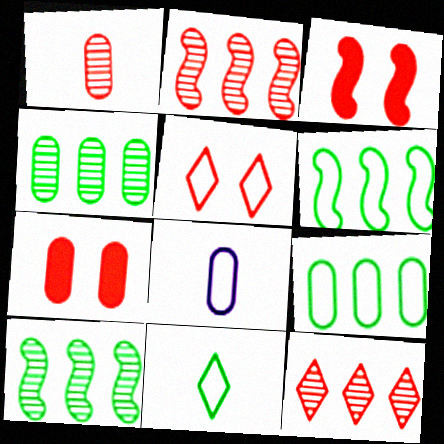[[4, 7, 8], 
[5, 6, 8]]